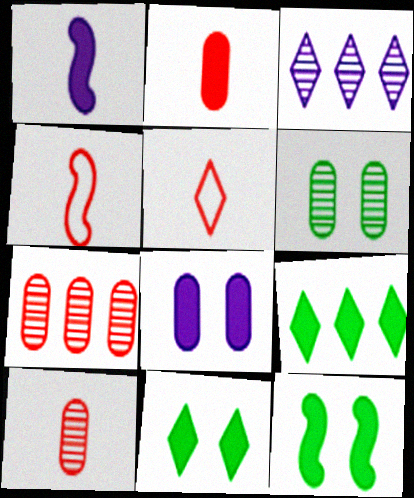[[3, 5, 11]]